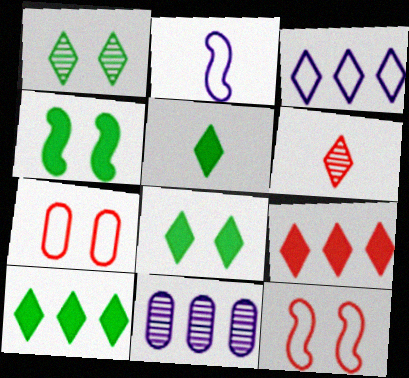[[3, 6, 8], 
[5, 8, 10], 
[5, 11, 12]]